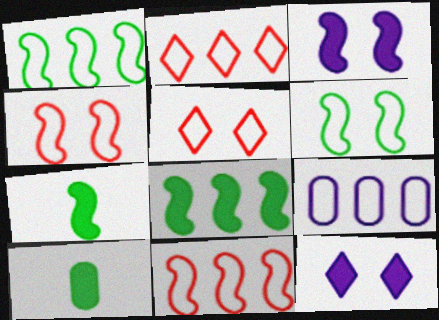[[1, 2, 9]]